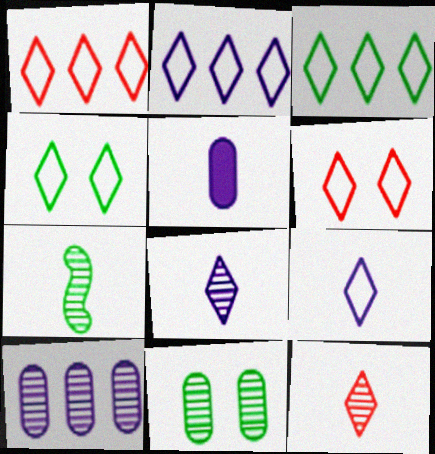[[1, 2, 3], 
[1, 4, 9], 
[3, 6, 9]]